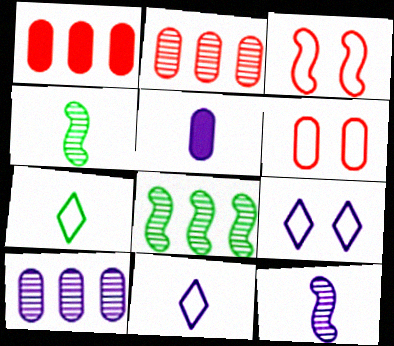[[1, 4, 9], 
[5, 11, 12]]